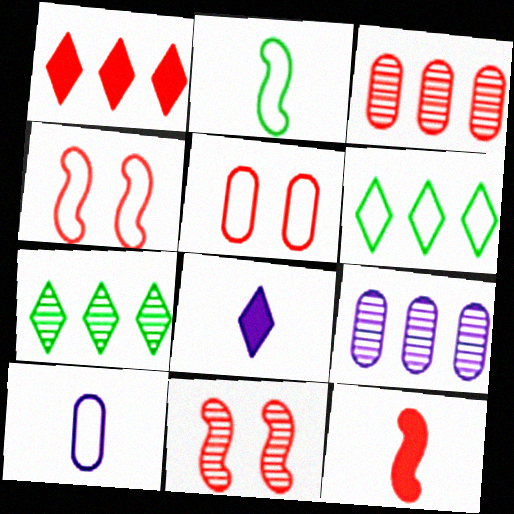[[4, 6, 10]]